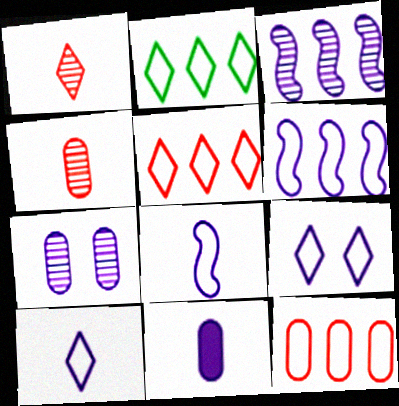[[2, 6, 12], 
[3, 9, 11]]